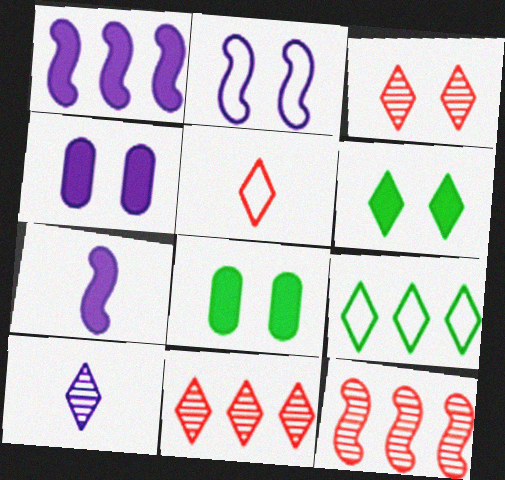[[2, 3, 8]]